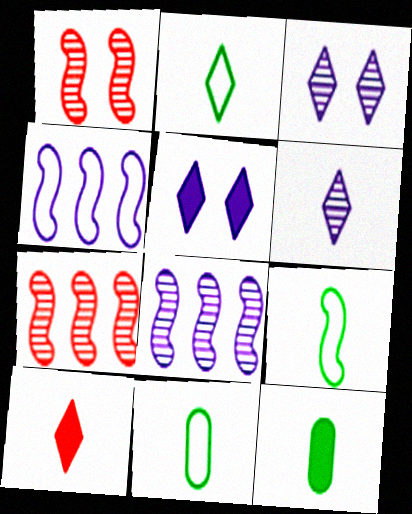[[2, 6, 10], 
[2, 9, 11], 
[5, 7, 11]]